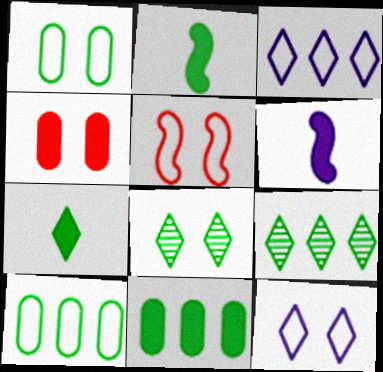[[1, 2, 9], 
[1, 5, 12], 
[2, 8, 10]]